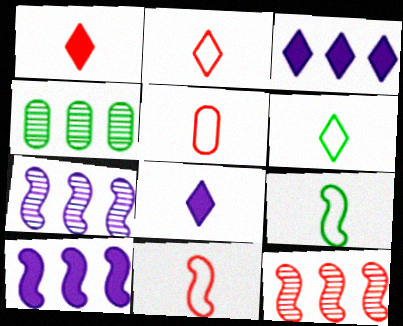[[2, 5, 11]]